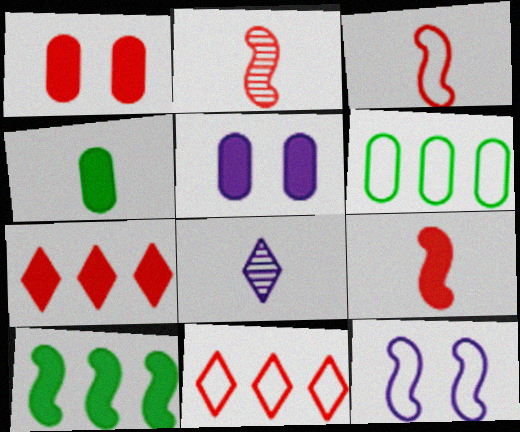[[1, 2, 11], 
[1, 7, 9], 
[2, 3, 9], 
[2, 10, 12], 
[3, 4, 8]]